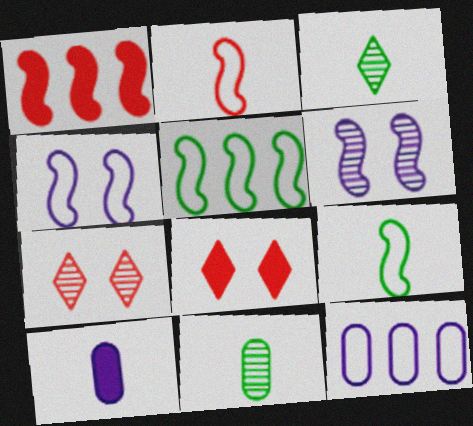[[1, 6, 9], 
[2, 3, 10], 
[2, 4, 5], 
[5, 7, 10]]